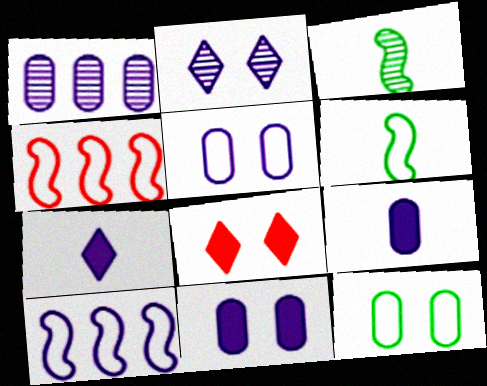[[1, 5, 9], 
[1, 6, 8], 
[2, 9, 10]]